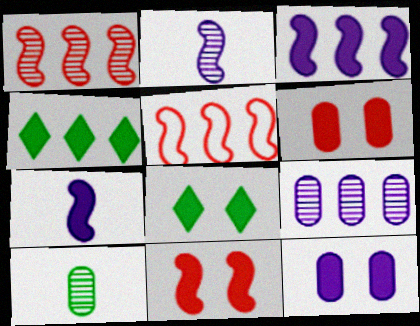[[4, 5, 9], 
[4, 6, 7], 
[8, 11, 12]]